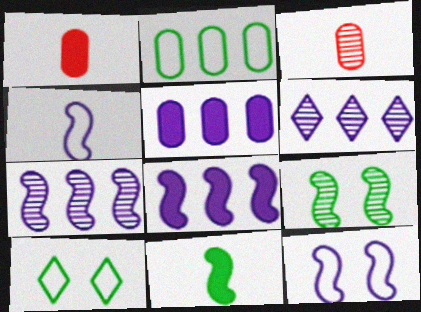[[1, 7, 10], 
[3, 6, 9], 
[3, 8, 10]]